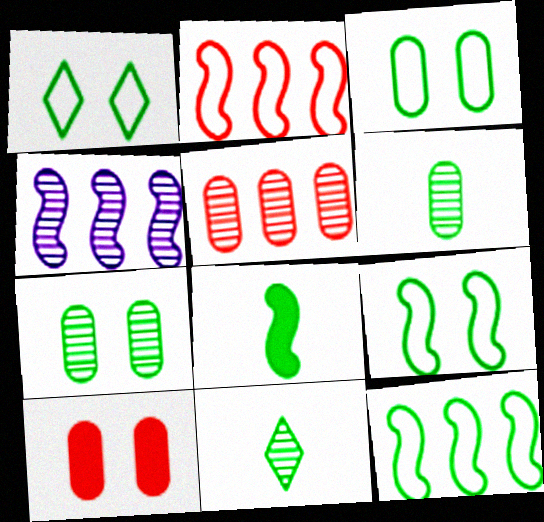[[1, 3, 9]]